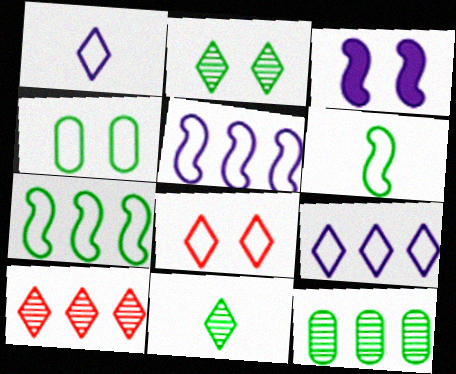[]